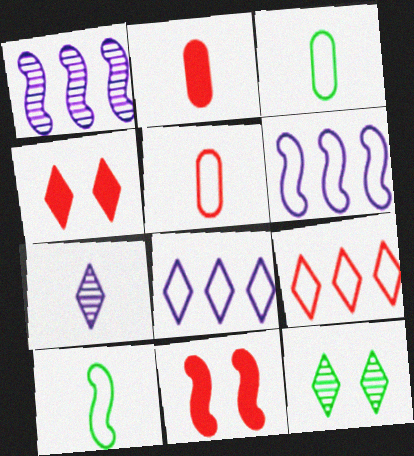[[1, 3, 4], 
[1, 10, 11], 
[2, 6, 12], 
[2, 7, 10]]